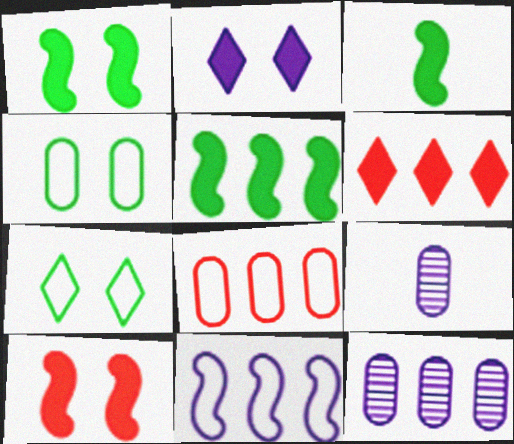[[1, 3, 5], 
[2, 9, 11]]